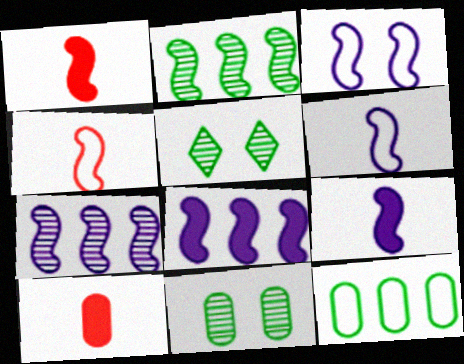[[1, 2, 3], 
[3, 7, 9]]